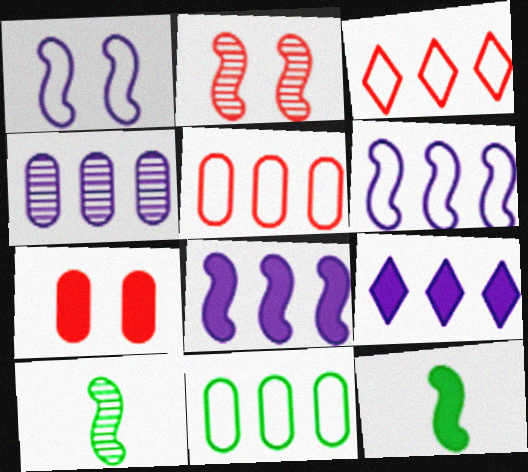[[2, 6, 12], 
[3, 6, 11], 
[4, 6, 9], 
[7, 9, 12]]